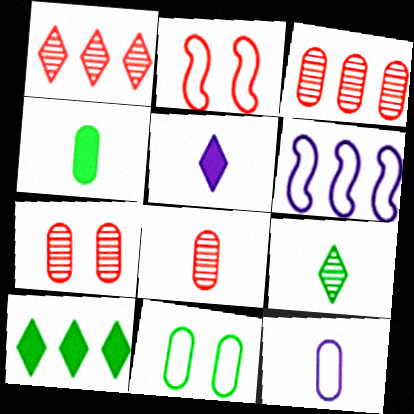[[3, 6, 10], 
[3, 7, 8], 
[4, 8, 12]]